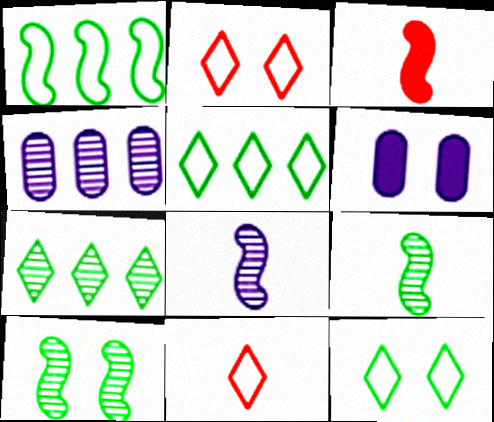[[2, 6, 10], 
[3, 4, 12]]